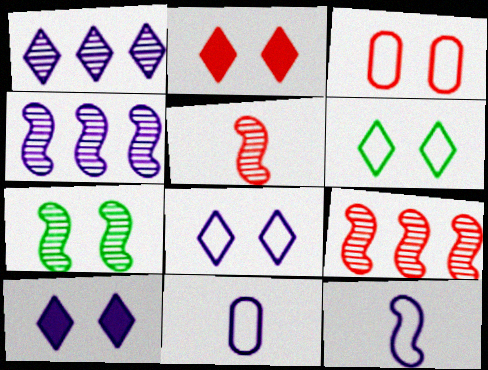[[3, 7, 10], 
[4, 5, 7], 
[4, 10, 11]]